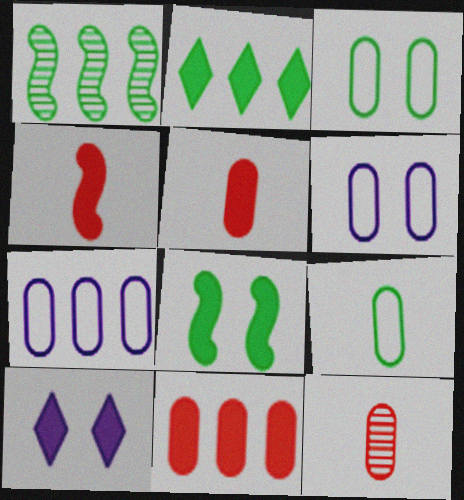[]